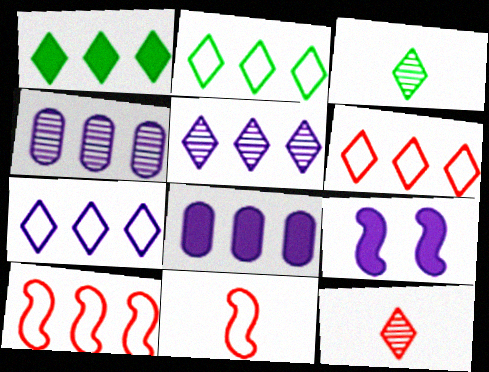[[1, 4, 10], 
[1, 5, 6], 
[2, 6, 7]]